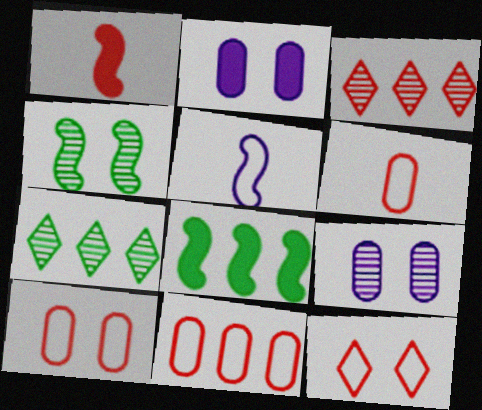[[1, 3, 10], 
[2, 4, 12], 
[6, 10, 11]]